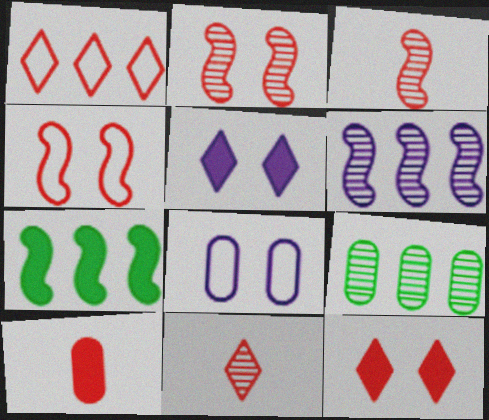[[1, 2, 10], 
[1, 11, 12], 
[5, 7, 10], 
[7, 8, 11], 
[8, 9, 10]]